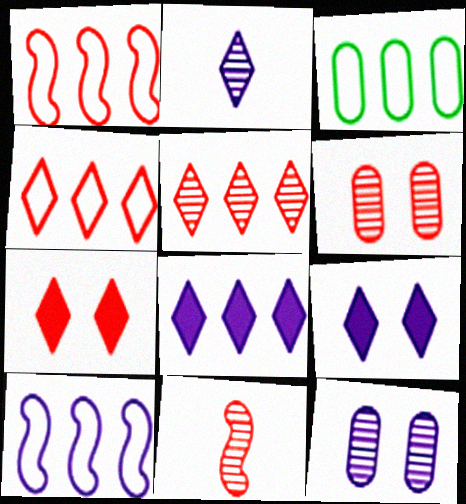[[3, 4, 10], 
[3, 9, 11], 
[5, 6, 11]]